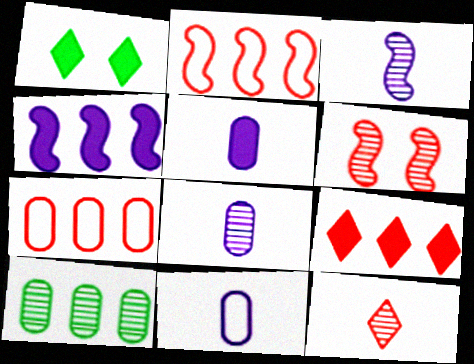[[1, 2, 8], 
[1, 3, 7], 
[5, 8, 11]]